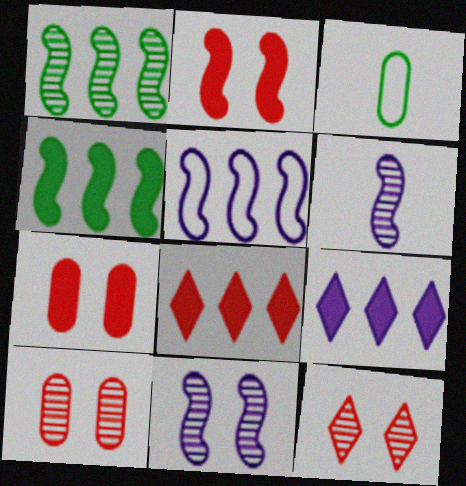[[3, 8, 11]]